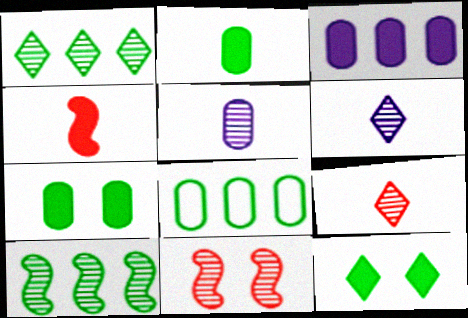[[1, 5, 11], 
[3, 4, 12]]